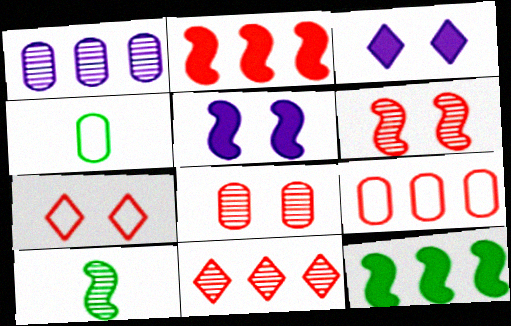[[2, 9, 11], 
[3, 9, 10], 
[4, 5, 11]]